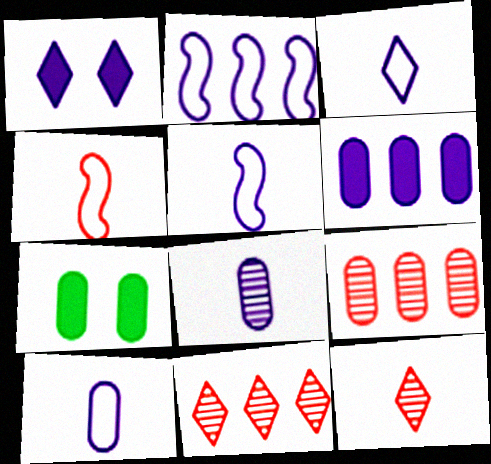[[1, 2, 8], 
[2, 7, 12], 
[3, 5, 10], 
[5, 7, 11], 
[7, 9, 10]]